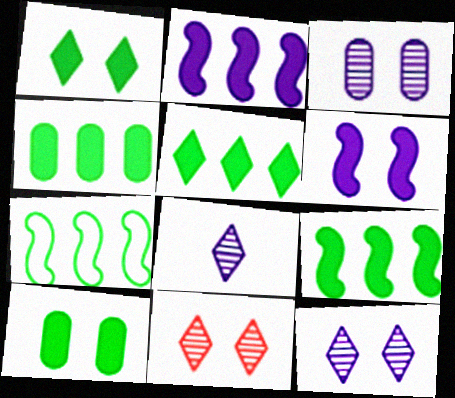[[4, 5, 9]]